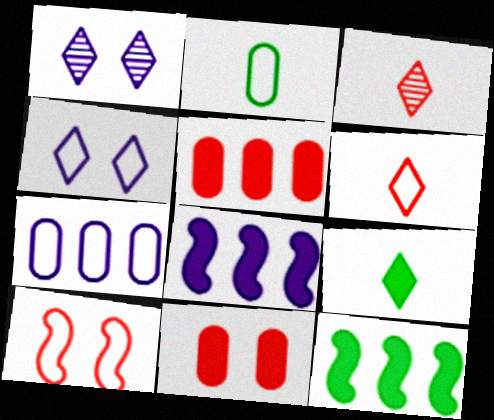[[3, 5, 10], 
[8, 9, 11]]